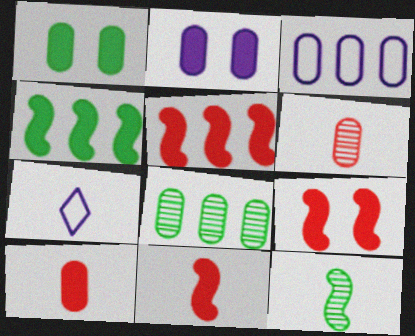[[1, 3, 6], 
[5, 9, 11], 
[7, 8, 9], 
[7, 10, 12]]